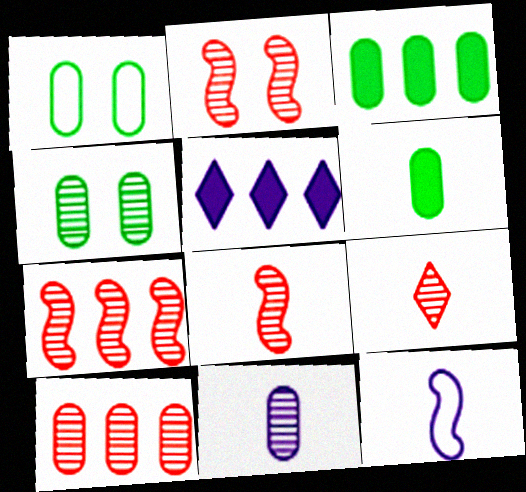[[1, 5, 8], 
[2, 7, 8], 
[2, 9, 10], 
[4, 10, 11], 
[6, 9, 12]]